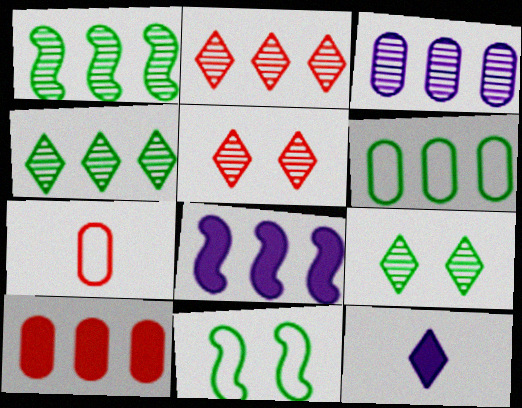[[1, 2, 3], 
[2, 6, 8], 
[3, 6, 10], 
[7, 8, 9]]